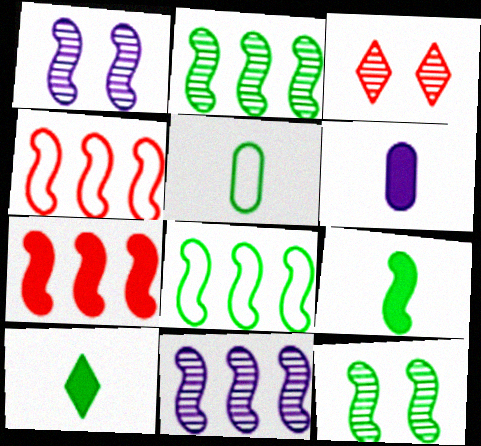[[1, 4, 9], 
[3, 6, 8], 
[7, 8, 11], 
[8, 9, 12]]